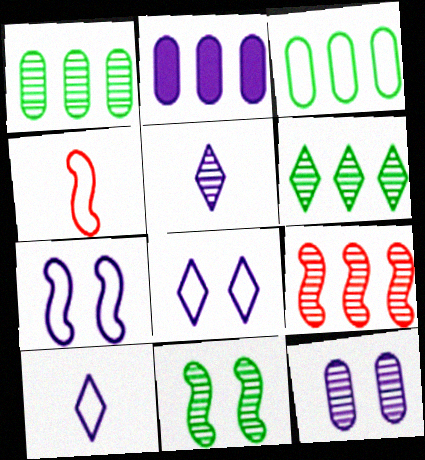[[2, 5, 7], 
[3, 4, 8]]